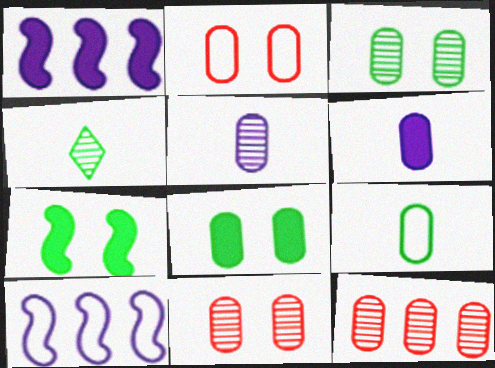[[1, 2, 4], 
[3, 5, 12]]